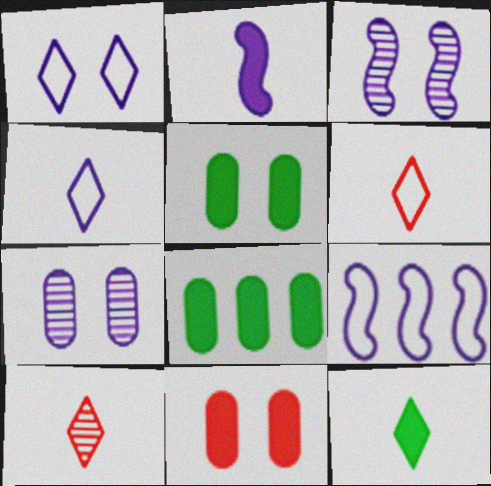[[2, 3, 9], 
[3, 6, 8], 
[4, 10, 12], 
[5, 9, 10]]